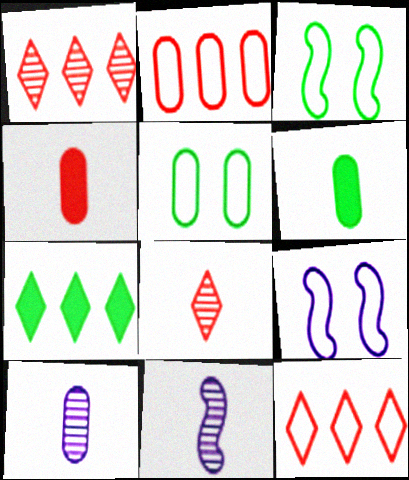[[1, 6, 9]]